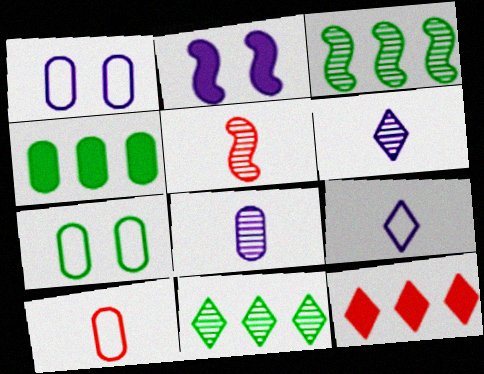[[2, 10, 11]]